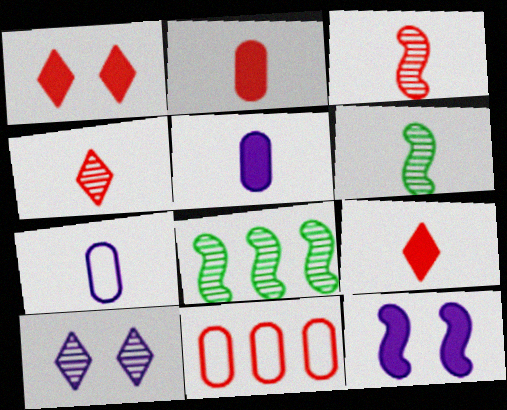[[1, 3, 11], 
[1, 7, 8], 
[6, 7, 9]]